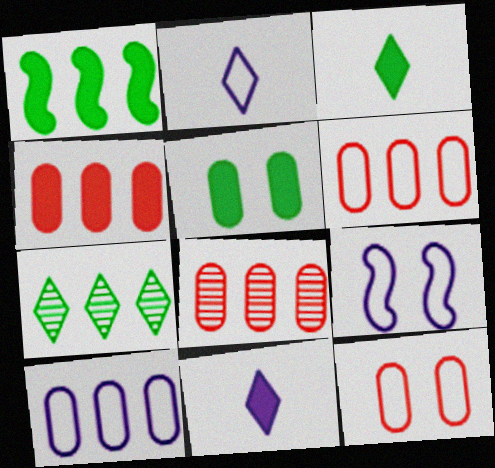[[1, 3, 5], 
[2, 9, 10], 
[3, 8, 9], 
[4, 6, 8]]